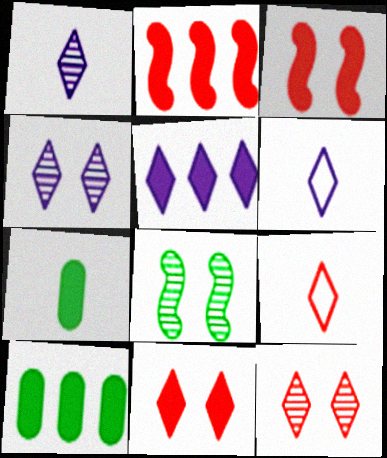[[2, 5, 10], 
[3, 5, 7], 
[4, 5, 6]]